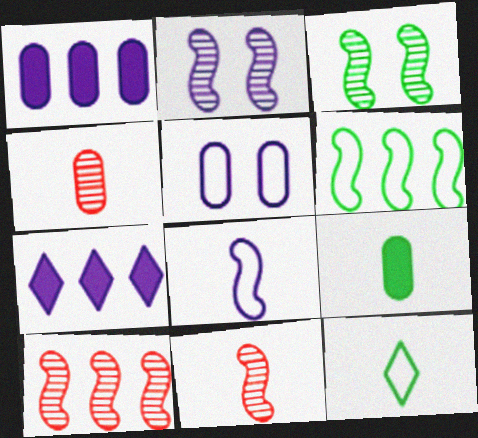[]